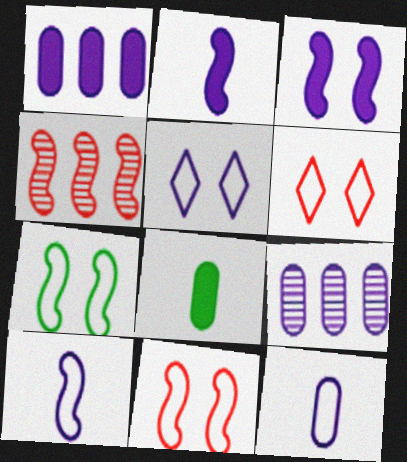[[2, 4, 7], 
[2, 5, 9], 
[4, 5, 8]]